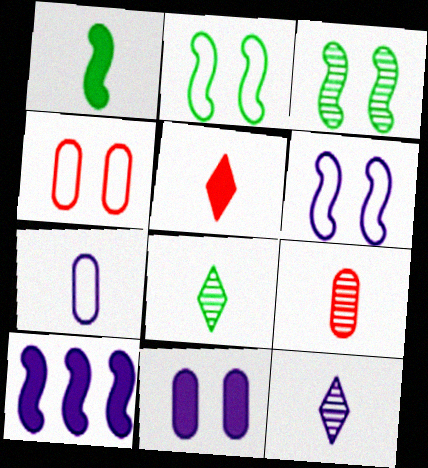[[4, 8, 10]]